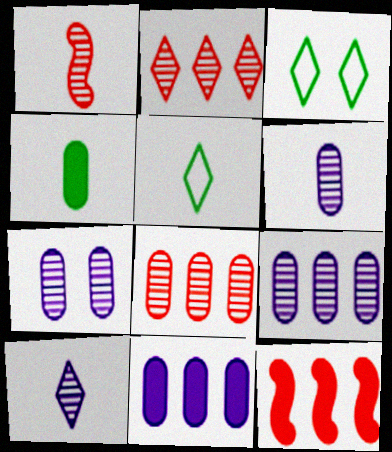[[1, 3, 11], 
[3, 6, 12], 
[5, 7, 12], 
[6, 7, 9]]